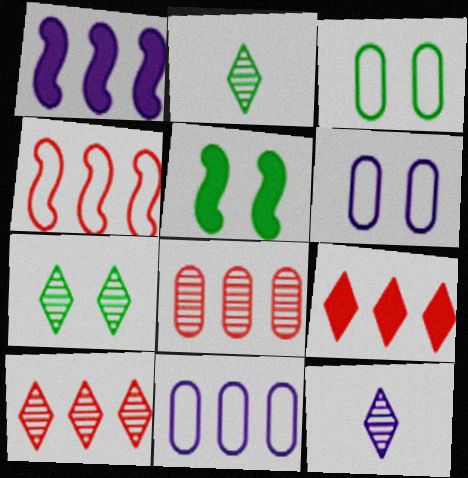[[1, 6, 12], 
[3, 5, 7], 
[4, 8, 9], 
[7, 10, 12]]